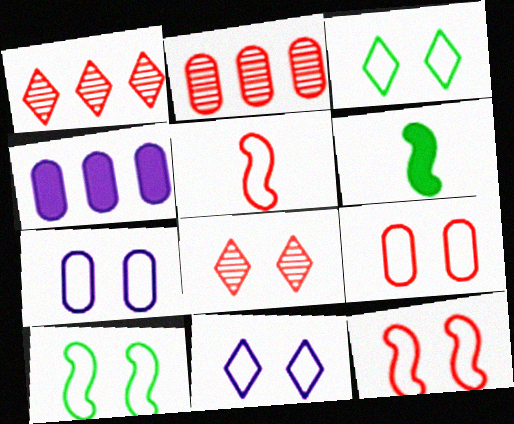[[1, 6, 7], 
[2, 6, 11], 
[3, 7, 12], 
[9, 10, 11]]